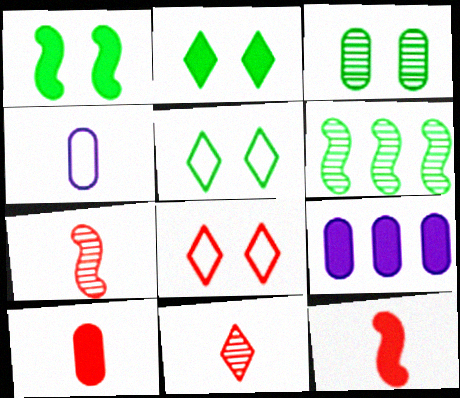[[1, 3, 5], 
[2, 9, 12], 
[5, 7, 9]]